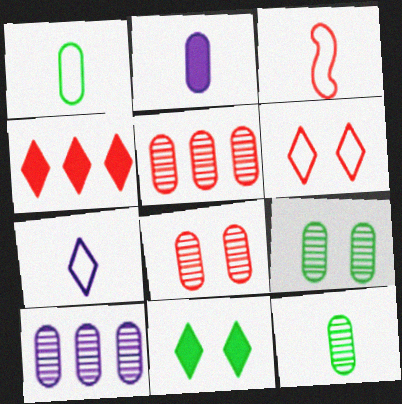[[1, 3, 7], 
[3, 4, 8], 
[3, 10, 11], 
[8, 10, 12]]